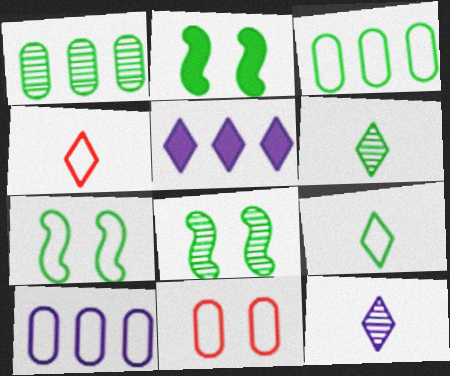[[1, 2, 9], 
[1, 6, 8], 
[2, 3, 6], 
[2, 7, 8], 
[3, 7, 9], 
[4, 7, 10]]